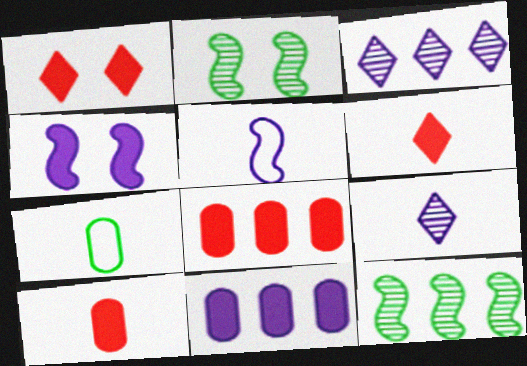[]